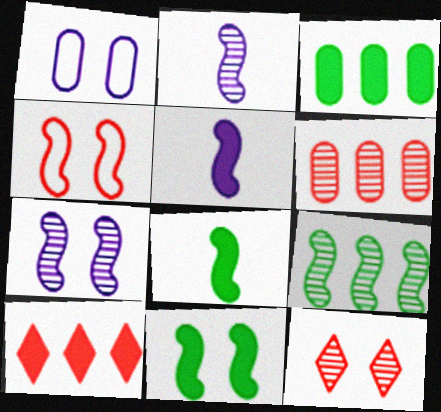[[1, 11, 12], 
[4, 5, 9], 
[4, 7, 11]]